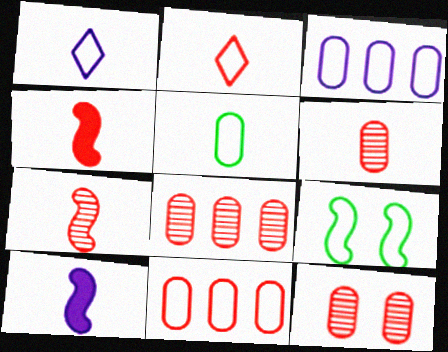[[1, 9, 11], 
[2, 3, 9], 
[2, 4, 6], 
[6, 8, 12]]